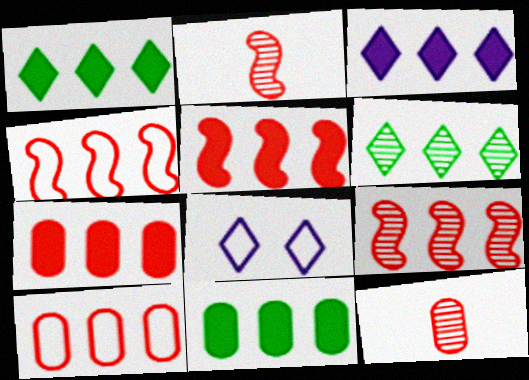[[2, 8, 11], 
[3, 5, 11], 
[4, 5, 9]]